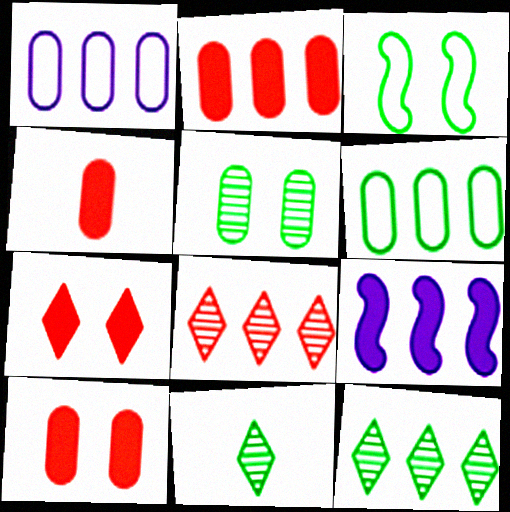[[1, 4, 5], 
[2, 4, 10], 
[6, 8, 9]]